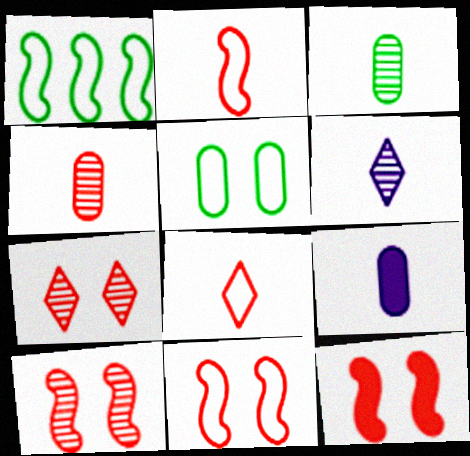[[1, 7, 9], 
[10, 11, 12]]